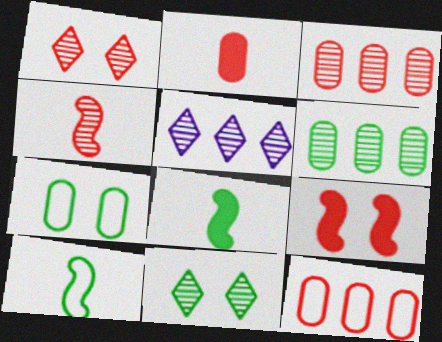[[1, 3, 4]]